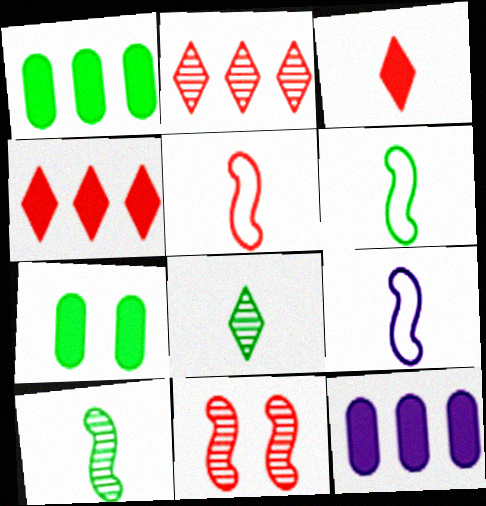[[2, 7, 9], 
[5, 6, 9]]